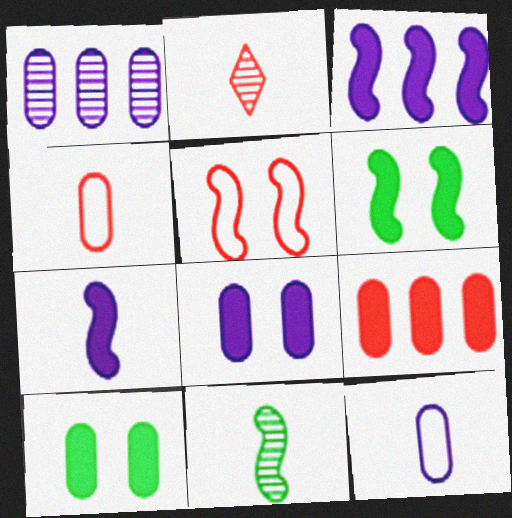[[1, 4, 10], 
[1, 8, 12], 
[2, 5, 9], 
[3, 5, 11]]